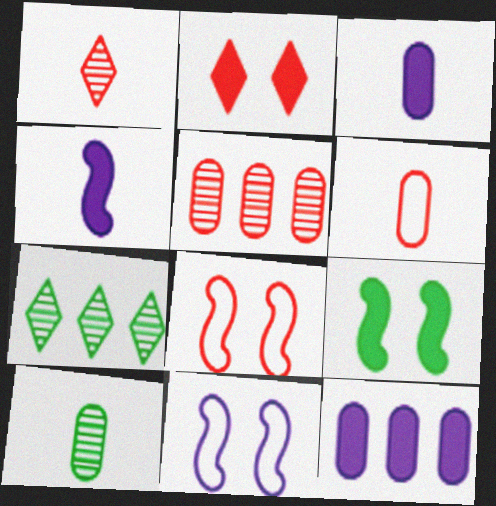[[3, 6, 10], 
[3, 7, 8]]